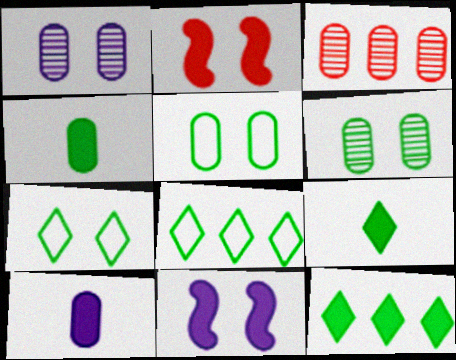[[1, 2, 7], 
[2, 10, 12], 
[3, 5, 10]]